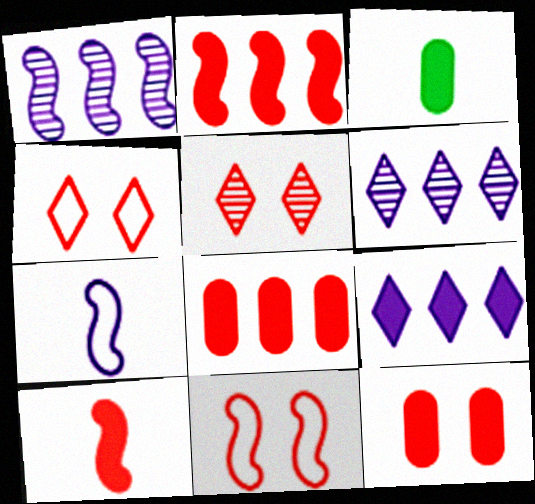[[1, 3, 4], 
[3, 6, 11], 
[5, 11, 12]]